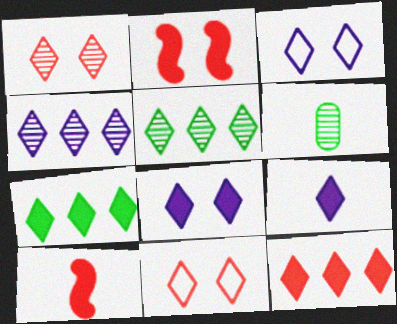[[3, 4, 9], 
[5, 9, 11]]